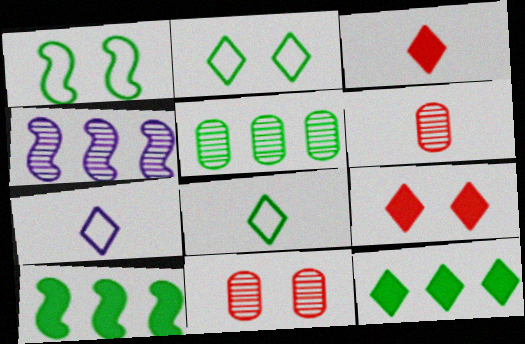[[7, 10, 11]]